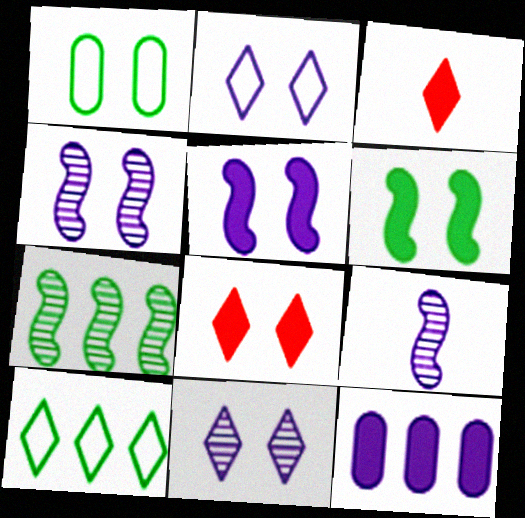[[1, 4, 8], 
[2, 9, 12], 
[3, 6, 12], 
[3, 10, 11]]